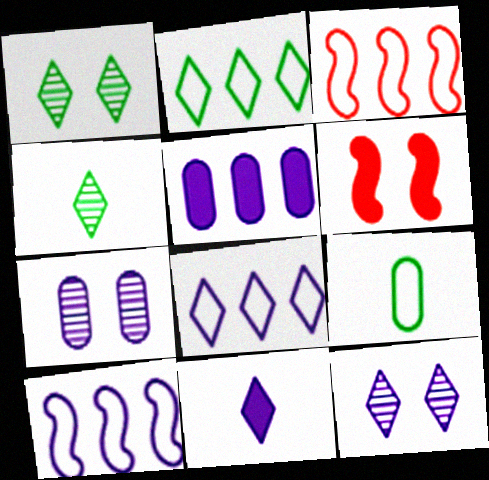[[7, 10, 11], 
[8, 11, 12]]